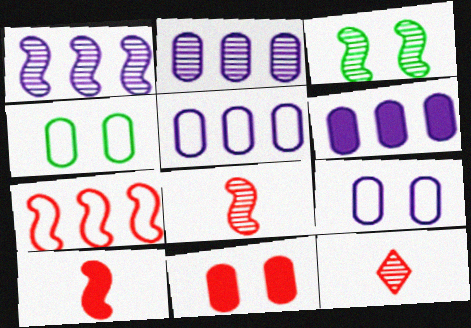[[1, 3, 8], 
[2, 3, 12], 
[2, 5, 6], 
[7, 11, 12]]